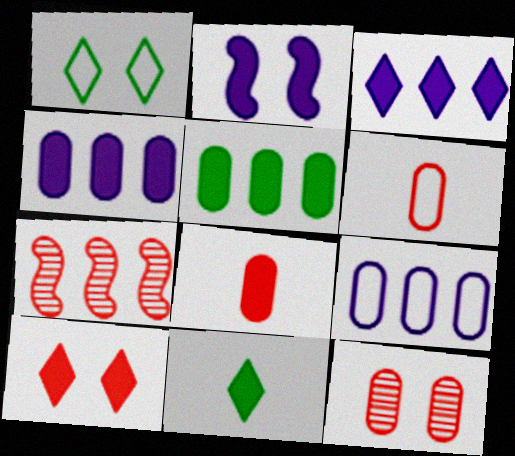[[1, 2, 12], 
[3, 10, 11], 
[6, 7, 10]]